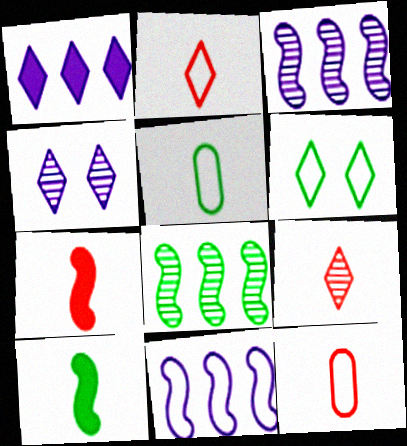[[1, 6, 9], 
[6, 11, 12], 
[7, 9, 12]]